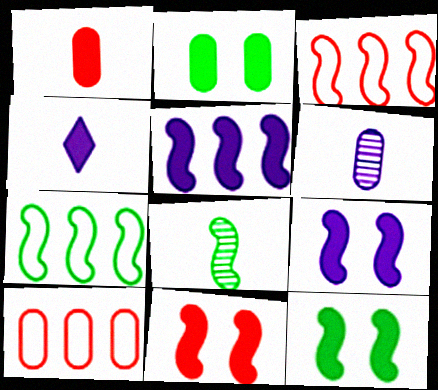[[2, 6, 10], 
[3, 8, 9], 
[7, 8, 12], 
[9, 11, 12]]